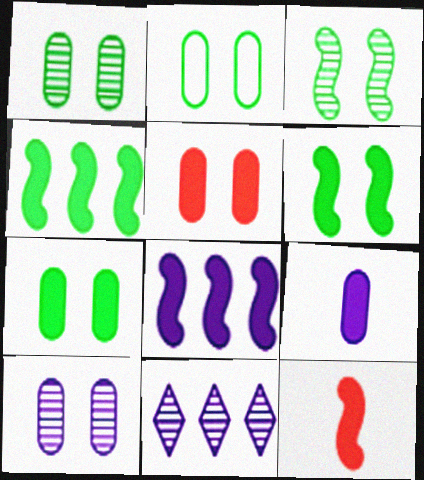[[1, 2, 7], 
[2, 5, 10], 
[2, 11, 12], 
[6, 8, 12]]